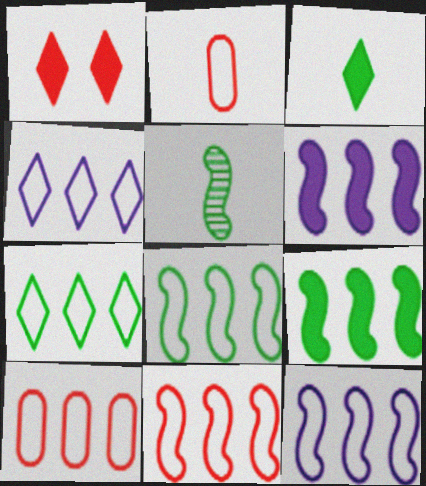[[4, 8, 10], 
[7, 10, 12], 
[8, 11, 12]]